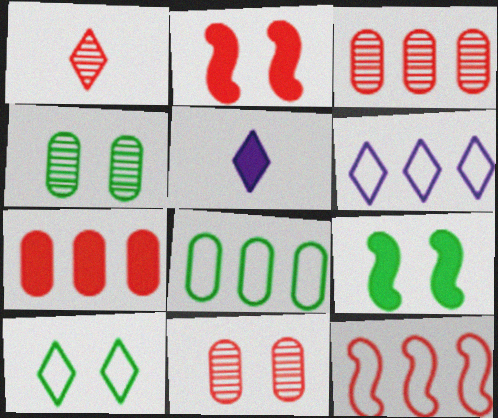[[4, 5, 12], 
[4, 9, 10], 
[5, 7, 9], 
[6, 8, 12]]